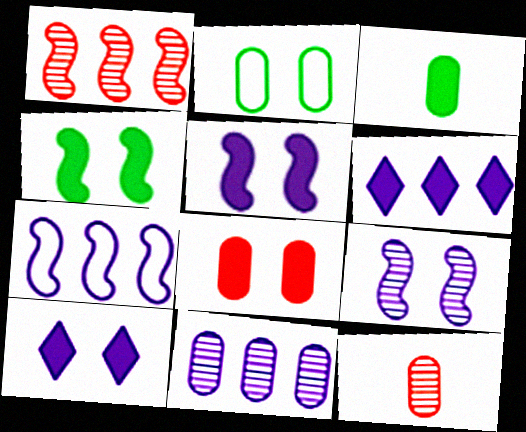[[4, 8, 10], 
[6, 7, 11]]